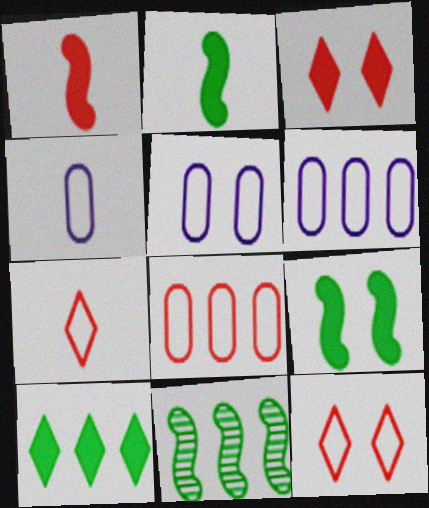[[3, 4, 11], 
[4, 5, 6]]